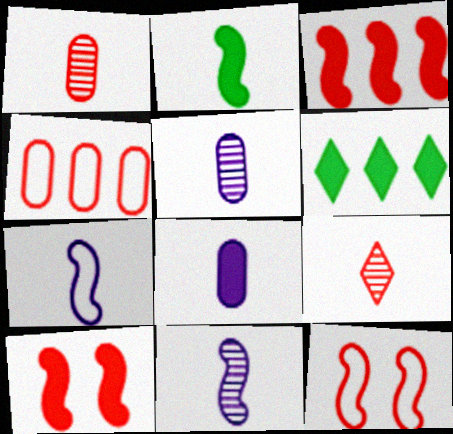[[4, 9, 10], 
[5, 6, 12], 
[6, 8, 10]]